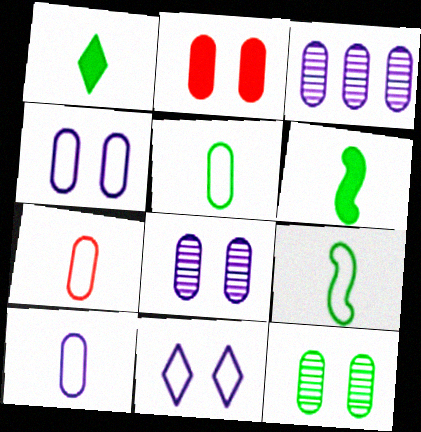[[2, 3, 5], 
[2, 4, 12], 
[5, 7, 10]]